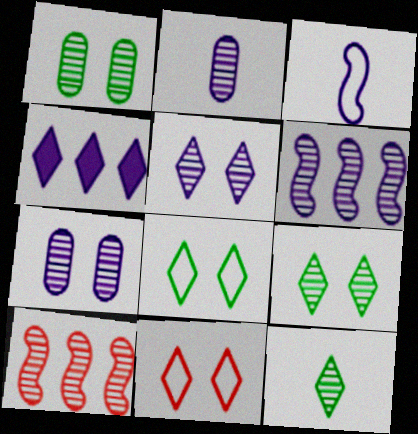[[2, 5, 6], 
[2, 9, 10], 
[3, 4, 7], 
[4, 11, 12], 
[7, 10, 12]]